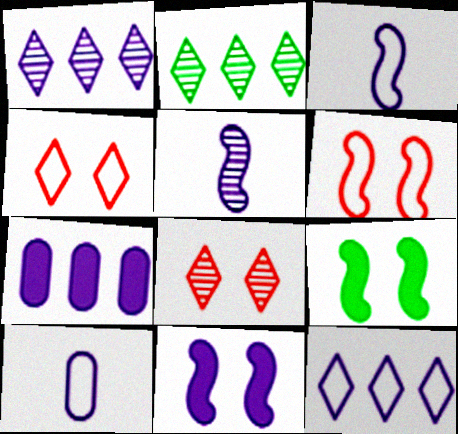[[1, 10, 11]]